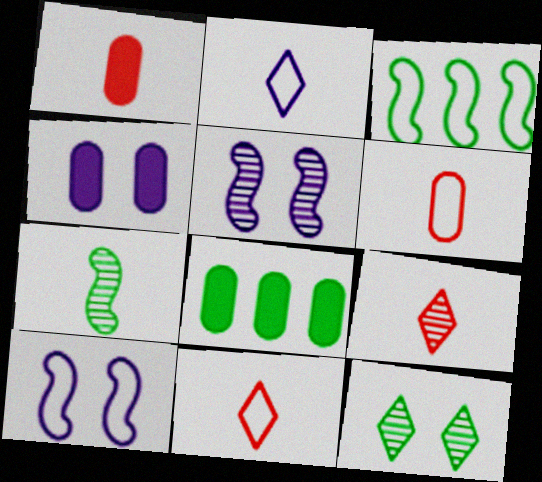[[1, 2, 7], 
[1, 4, 8], 
[3, 4, 9], 
[5, 8, 11], 
[8, 9, 10]]